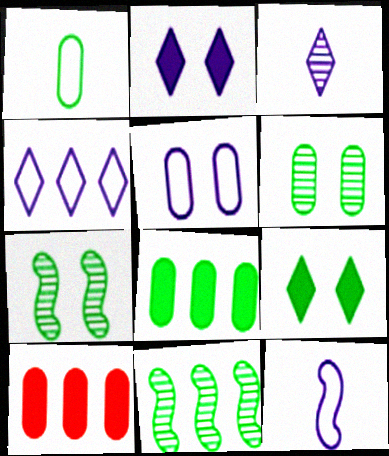[[1, 6, 8], 
[1, 9, 11], 
[2, 3, 4], 
[4, 5, 12], 
[4, 10, 11]]